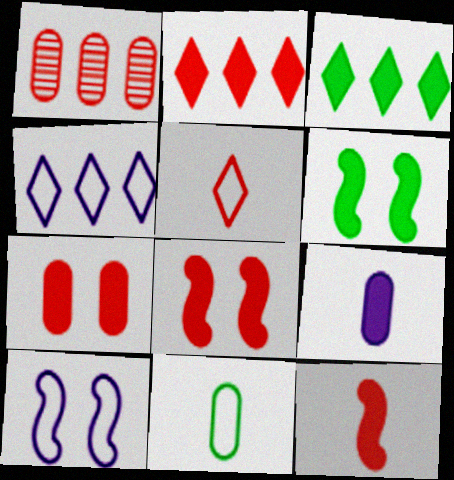[[1, 5, 8], 
[2, 6, 9], 
[2, 7, 12], 
[3, 8, 9]]